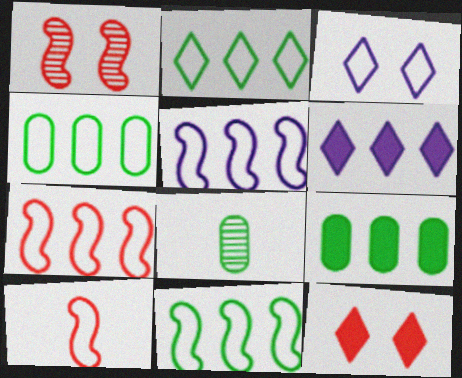[[2, 4, 11], 
[3, 4, 10], 
[5, 7, 11], 
[5, 8, 12]]